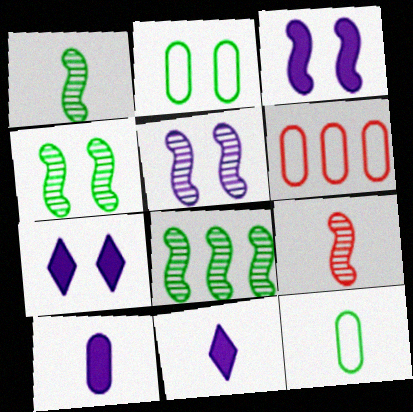[[1, 4, 8], 
[1, 6, 7], 
[4, 6, 11], 
[5, 8, 9], 
[9, 11, 12]]